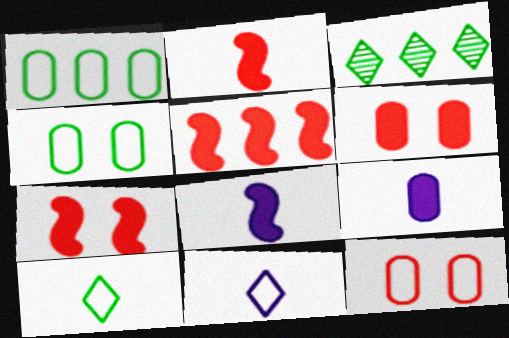[[2, 5, 7], 
[3, 8, 12]]